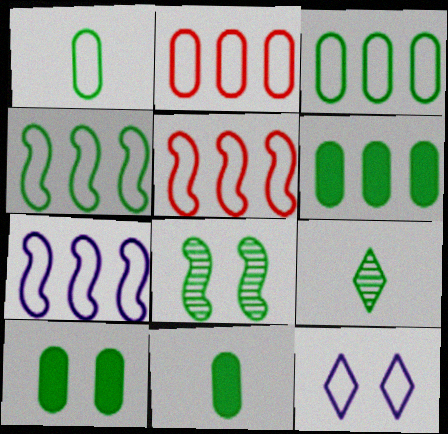[[1, 5, 12], 
[4, 5, 7], 
[4, 9, 10], 
[6, 10, 11]]